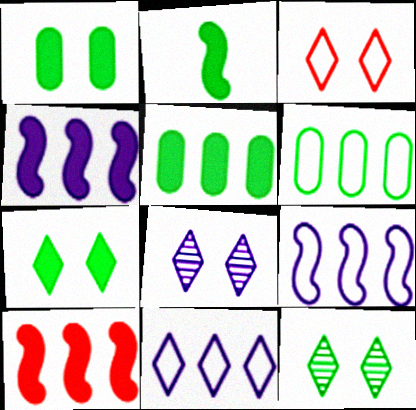[[2, 5, 7], 
[2, 6, 12], 
[3, 7, 8]]